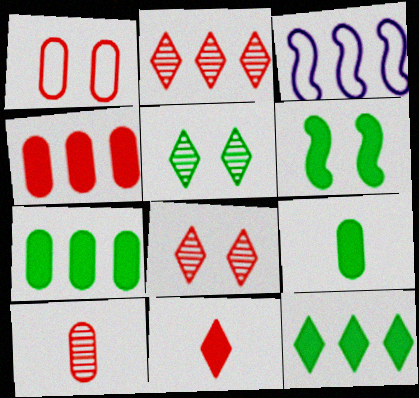[[1, 4, 10], 
[2, 3, 7], 
[3, 8, 9], 
[6, 9, 12]]